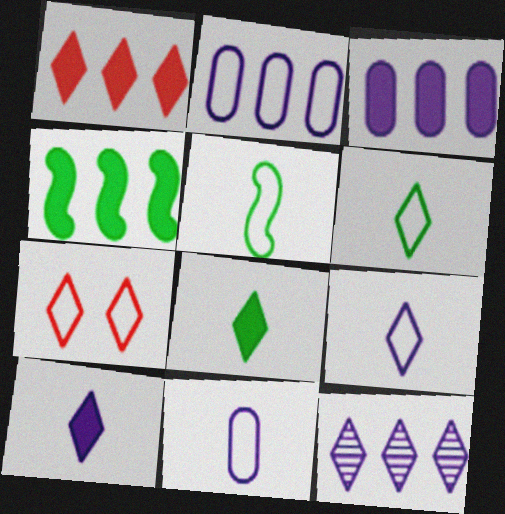[[1, 3, 4], 
[2, 5, 7], 
[7, 8, 12]]